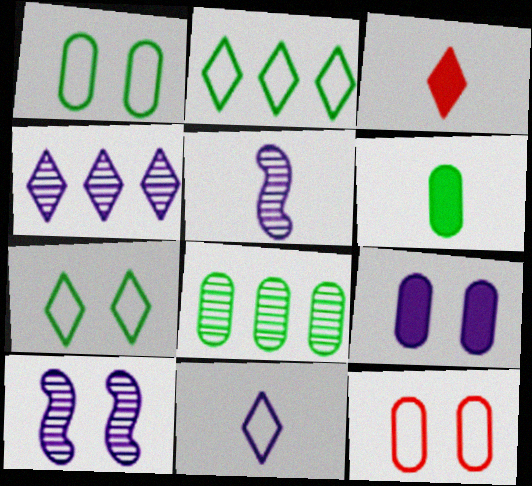[[1, 6, 8], 
[3, 4, 7]]